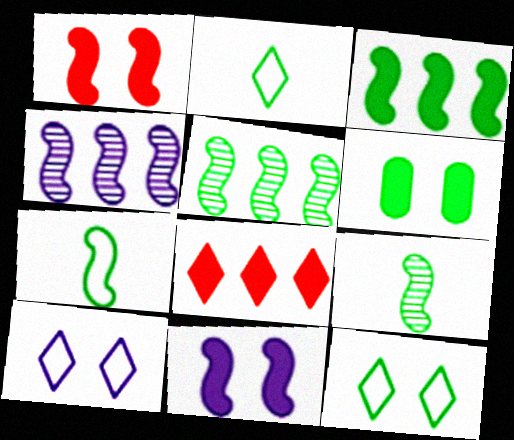[[1, 4, 7], 
[2, 5, 6]]